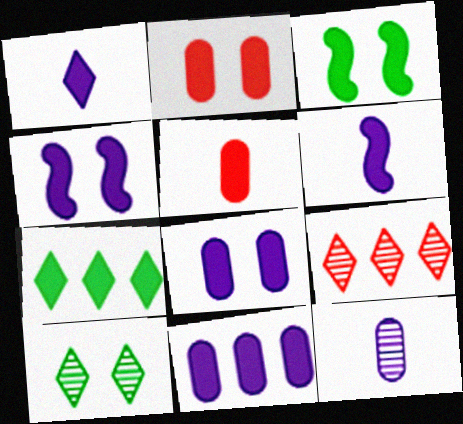[[1, 4, 11], 
[2, 6, 7], 
[4, 5, 7]]